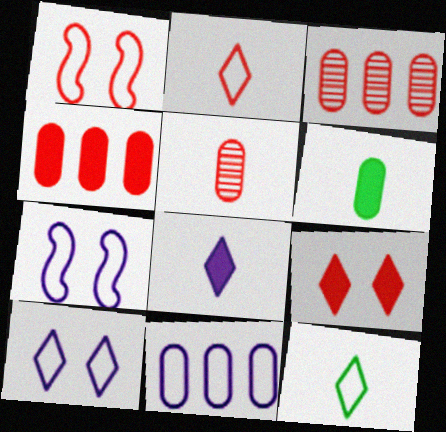[[1, 11, 12]]